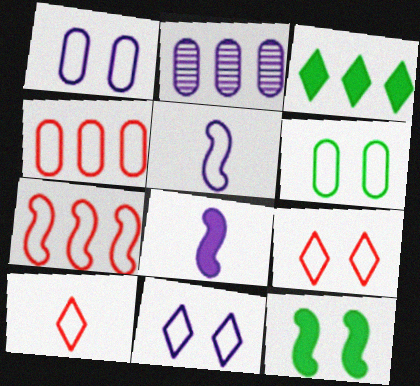[[2, 3, 7], 
[2, 8, 11], 
[2, 10, 12]]